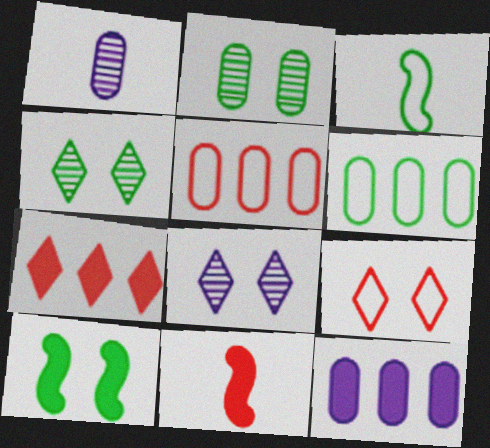[[6, 8, 11]]